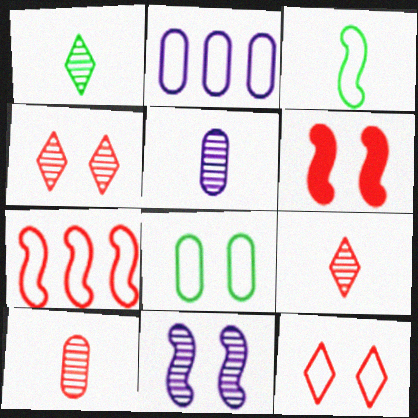[[1, 2, 6], 
[2, 3, 12]]